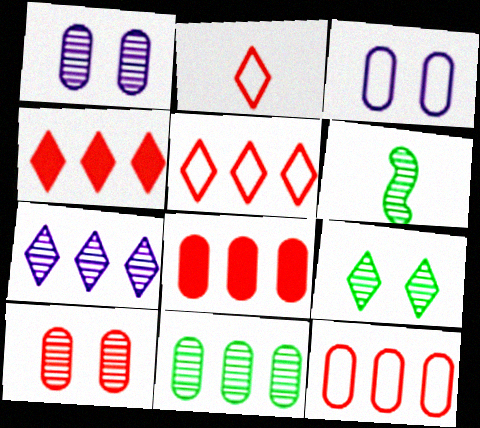[[3, 4, 6], 
[6, 7, 10], 
[6, 9, 11]]